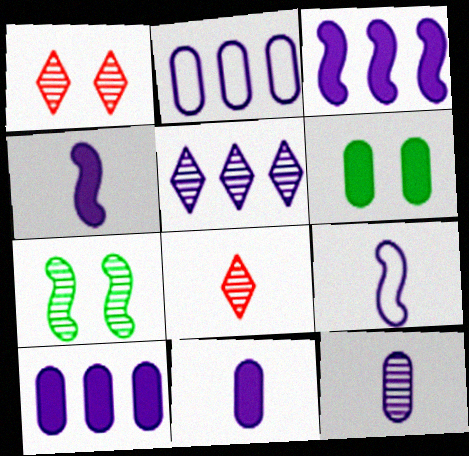[[2, 3, 5]]